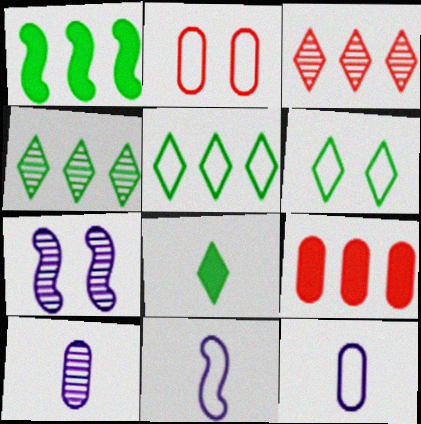[[2, 5, 11], 
[4, 6, 8]]